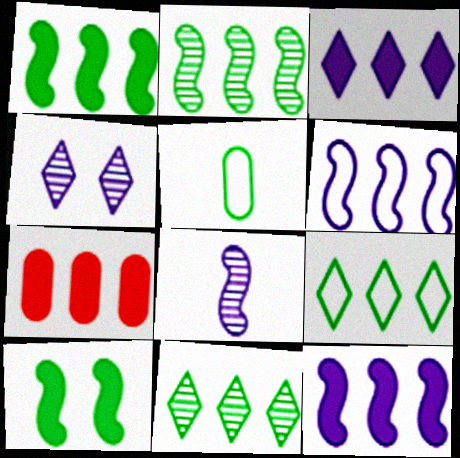[[1, 3, 7], 
[5, 10, 11], 
[6, 7, 11]]